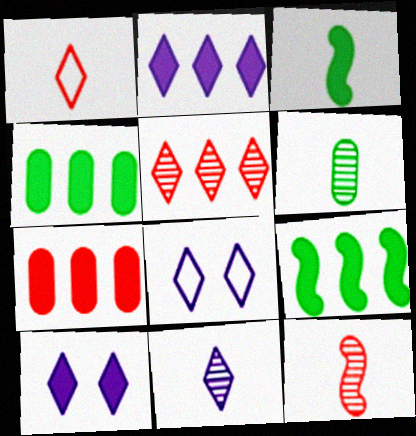[[2, 7, 9], 
[2, 8, 11], 
[3, 7, 10], 
[4, 8, 12], 
[6, 11, 12]]